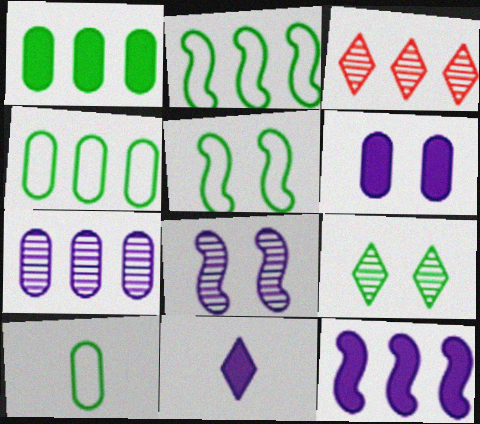[[3, 4, 12], 
[6, 11, 12]]